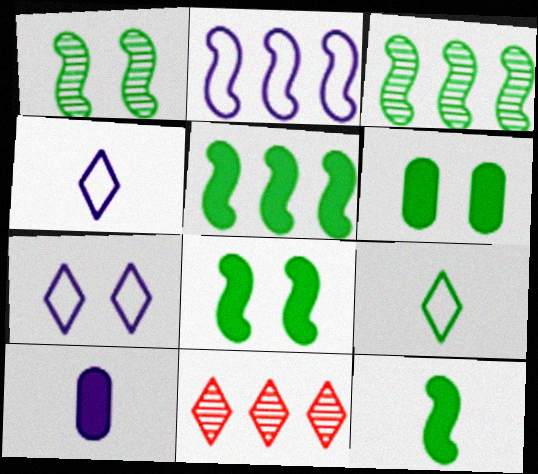[[3, 6, 9], 
[5, 8, 12]]